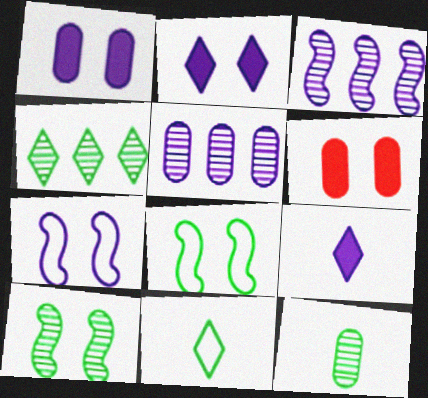[[3, 6, 11], 
[4, 10, 12], 
[5, 7, 9]]